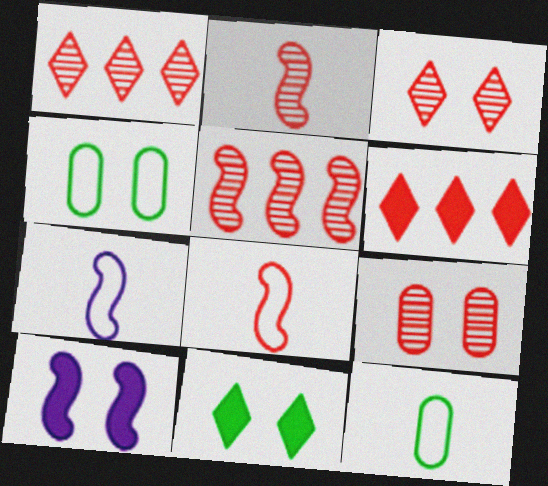[[1, 2, 9], 
[1, 10, 12], 
[3, 4, 10], 
[6, 8, 9]]